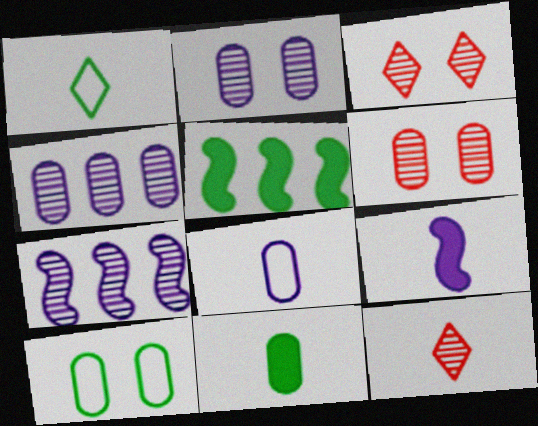[[3, 5, 8]]